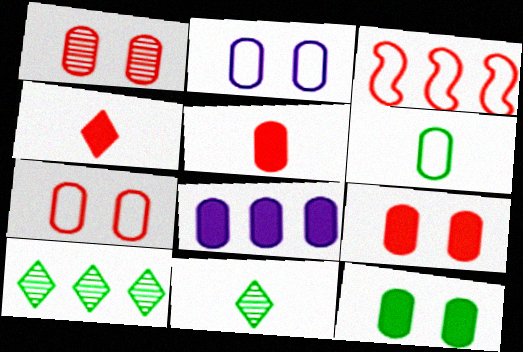[[1, 2, 12], 
[1, 3, 4], 
[1, 6, 8], 
[1, 7, 9], 
[3, 8, 10], 
[5, 8, 12]]